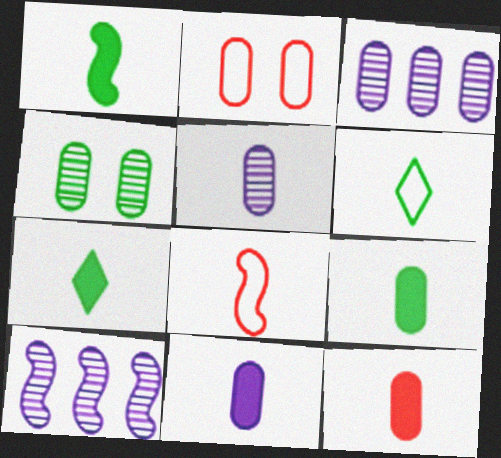[[1, 7, 9], 
[2, 3, 9], 
[2, 7, 10], 
[5, 7, 8], 
[9, 11, 12]]